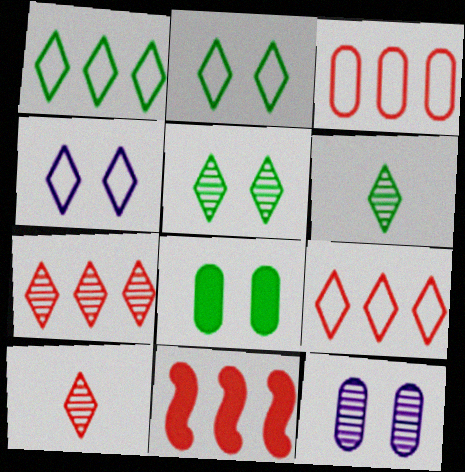[[3, 7, 11]]